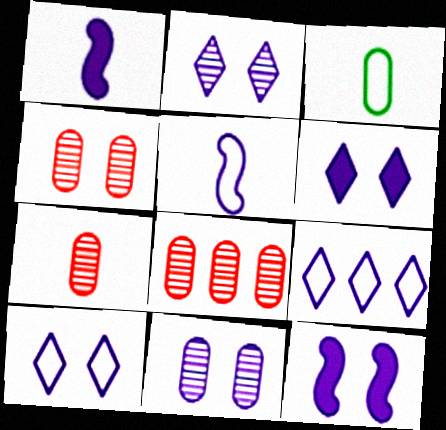[[1, 9, 11], 
[2, 6, 10], 
[4, 7, 8], 
[10, 11, 12]]